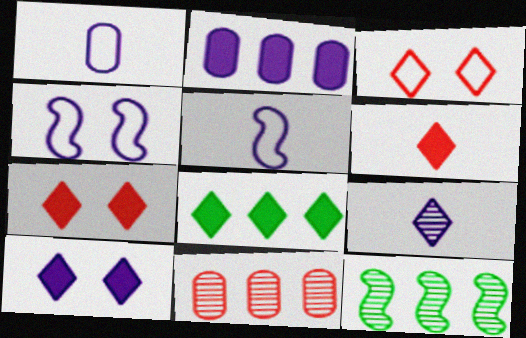[[1, 7, 12], 
[2, 4, 9], 
[3, 8, 9], 
[6, 8, 10]]